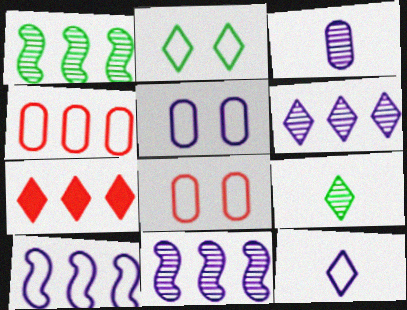[[5, 10, 12]]